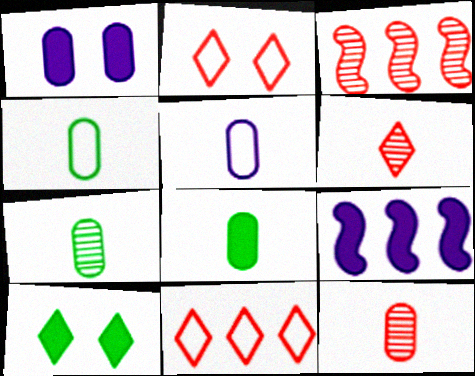[[2, 7, 9], 
[3, 5, 10], 
[4, 7, 8], 
[5, 8, 12]]